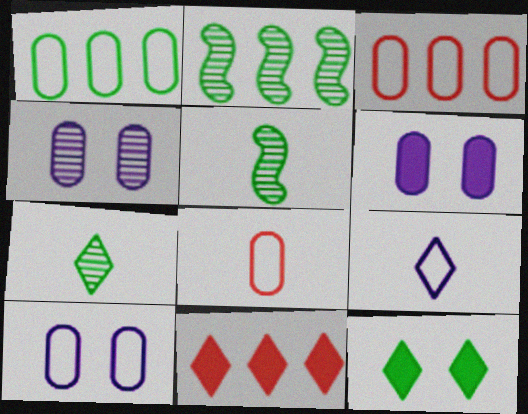[[1, 5, 12], 
[1, 8, 10], 
[4, 6, 10], 
[5, 10, 11]]